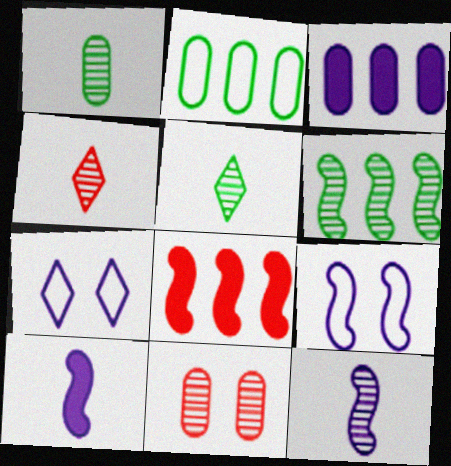[[1, 4, 12], 
[1, 7, 8], 
[3, 7, 12]]